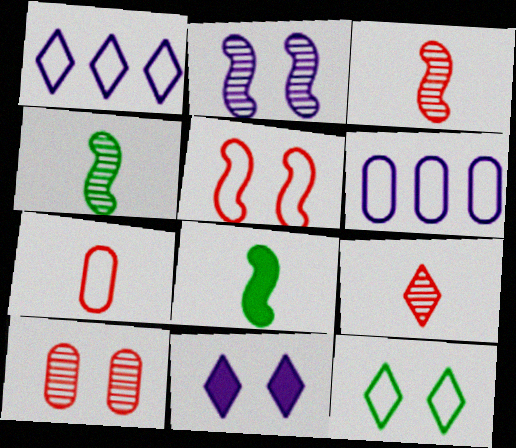[[1, 8, 10]]